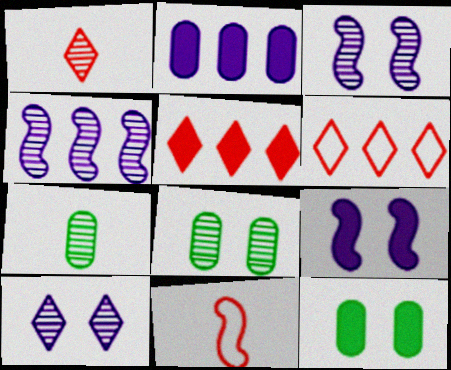[[1, 4, 8], 
[6, 7, 9]]